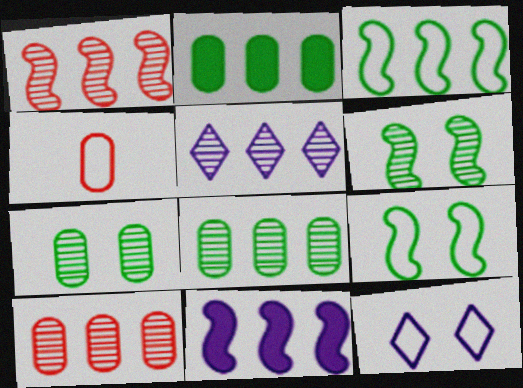[[1, 3, 11], 
[1, 5, 8], 
[3, 4, 12]]